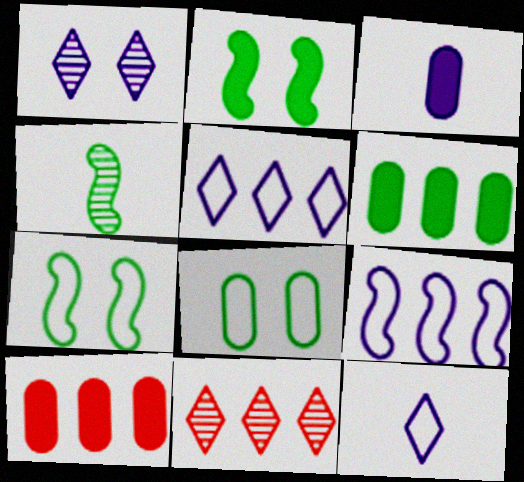[[1, 3, 9], 
[3, 7, 11], 
[6, 9, 11]]